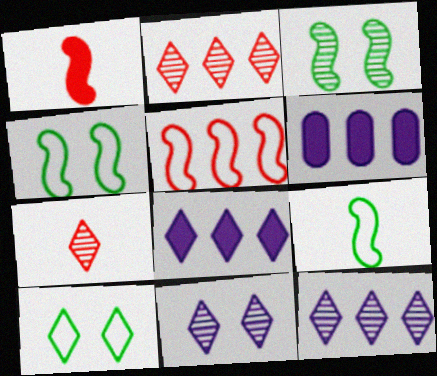[[4, 6, 7], 
[7, 8, 10]]